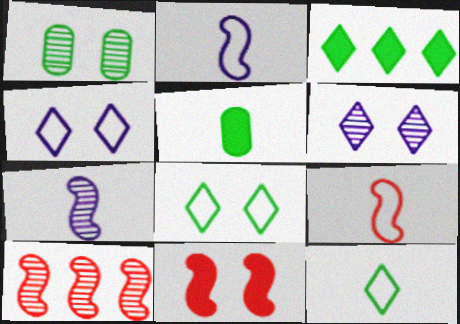[[1, 4, 11], 
[4, 5, 10], 
[9, 10, 11]]